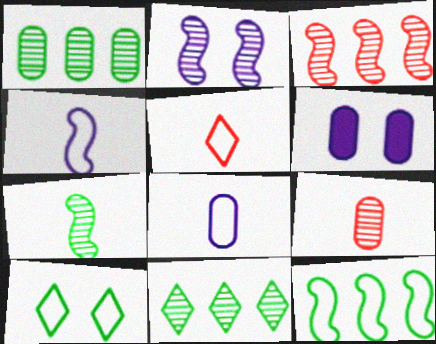[[2, 3, 7], 
[2, 9, 11]]